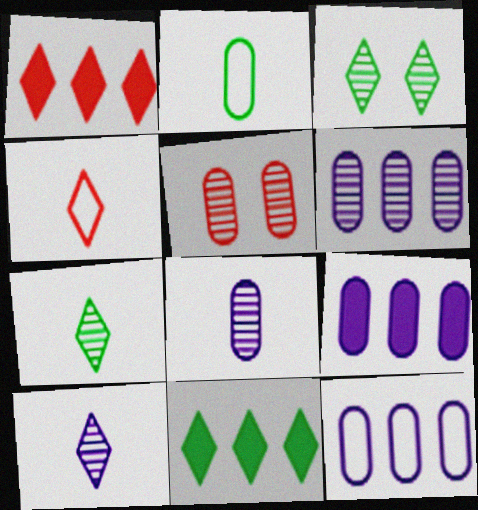[[2, 5, 9], 
[6, 9, 12]]